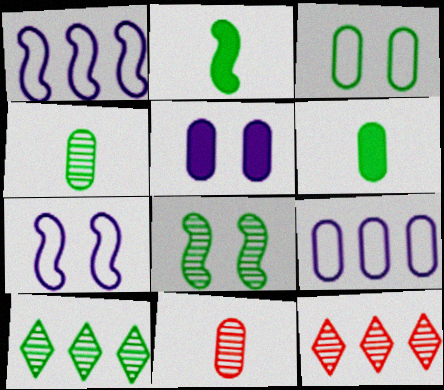[[2, 3, 10], 
[4, 8, 10], 
[6, 7, 12]]